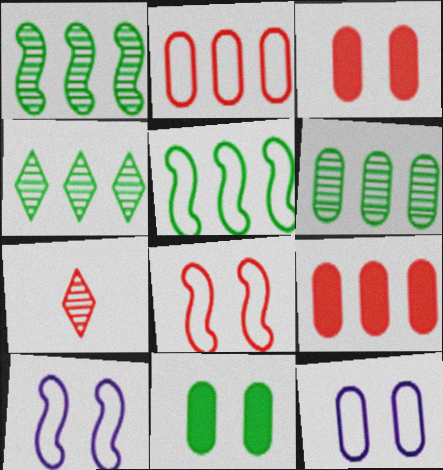[[1, 4, 6], 
[7, 8, 9]]